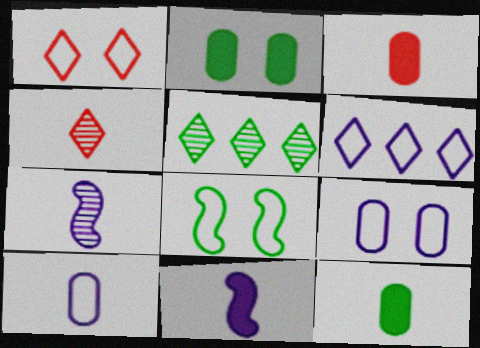[[1, 8, 9], 
[5, 8, 12]]